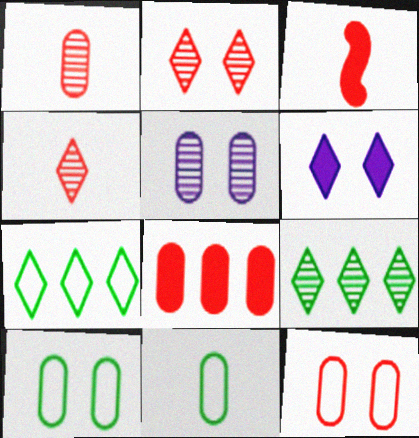[[1, 8, 12], 
[3, 5, 7], 
[4, 6, 7], 
[5, 8, 11]]